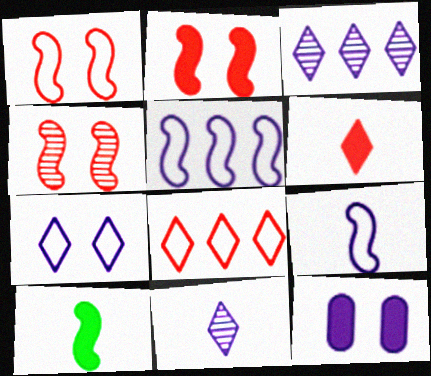[[1, 2, 4], 
[3, 9, 12], 
[4, 5, 10], 
[5, 11, 12]]